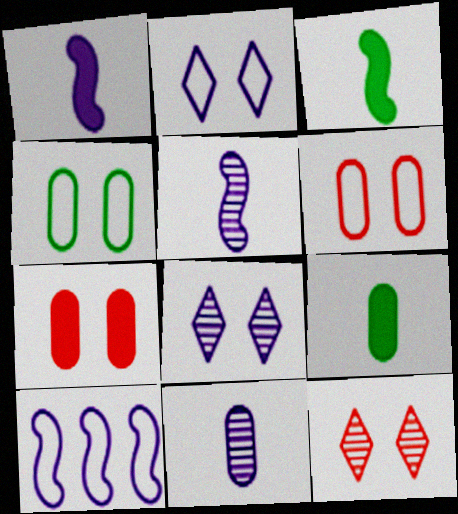[[9, 10, 12]]